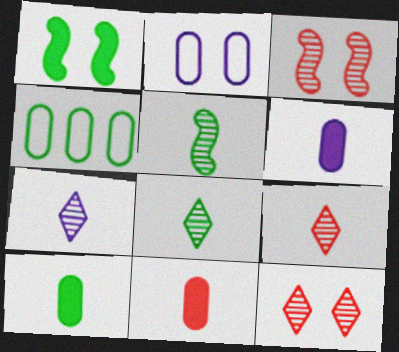[[1, 2, 12], 
[1, 4, 8], 
[6, 10, 11], 
[7, 8, 9]]